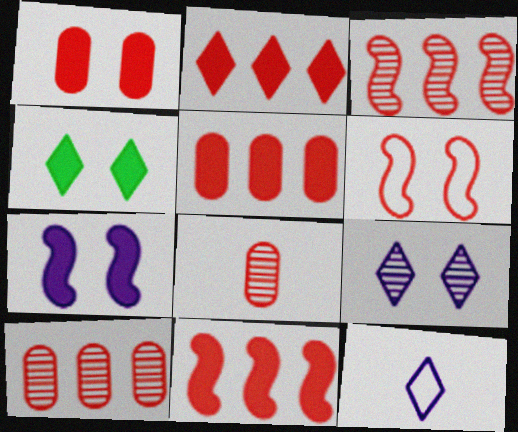[[1, 4, 7], 
[2, 5, 11], 
[2, 6, 8]]